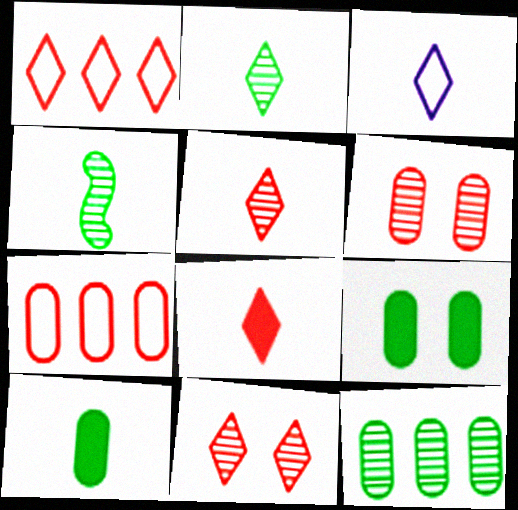[[1, 8, 11], 
[2, 3, 8]]